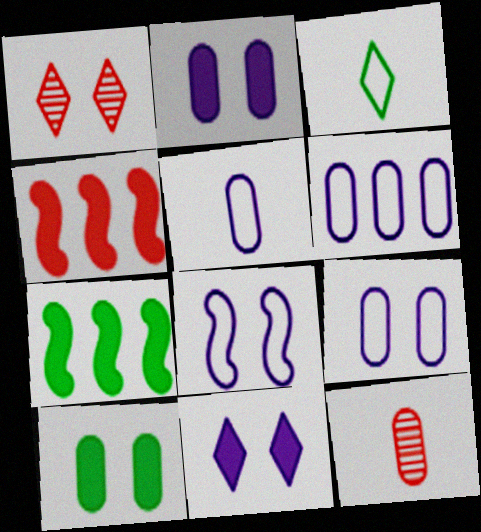[[1, 5, 7], 
[1, 8, 10], 
[5, 6, 9], 
[6, 10, 12]]